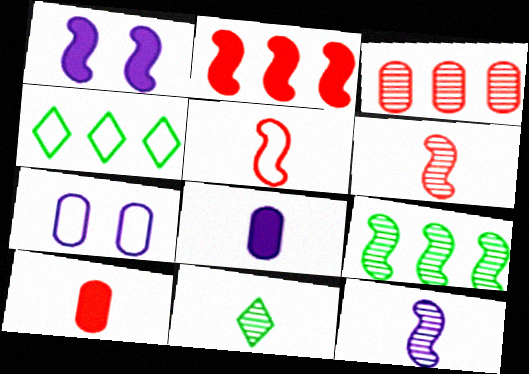[[1, 5, 9], 
[2, 7, 11], 
[4, 5, 7], 
[5, 8, 11]]